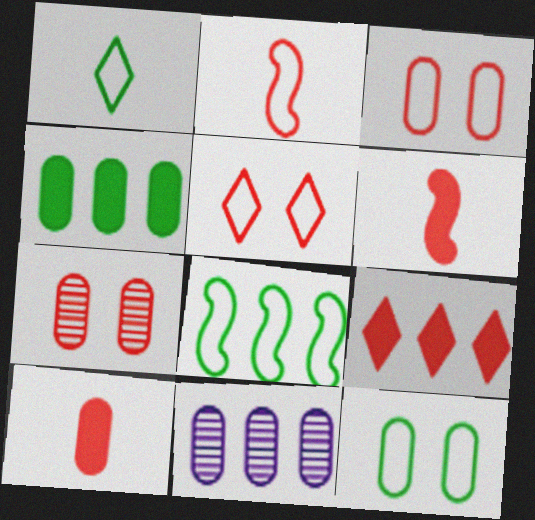[[1, 8, 12], 
[2, 7, 9], 
[8, 9, 11], 
[10, 11, 12]]